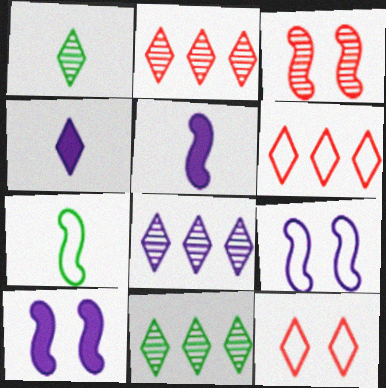[[2, 8, 11], 
[4, 11, 12]]